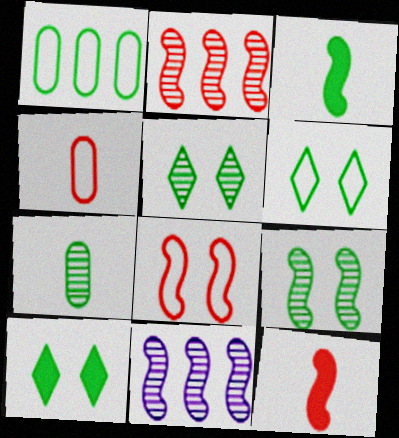[[1, 3, 5], 
[2, 8, 12], 
[3, 8, 11], 
[4, 10, 11], 
[5, 6, 10]]